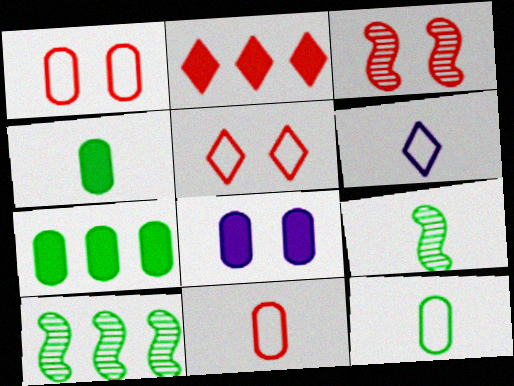[[2, 3, 11], 
[3, 6, 7]]